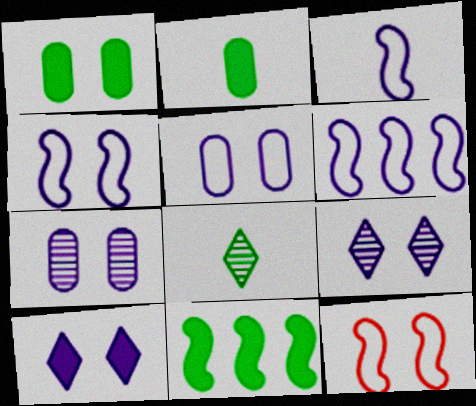[[1, 9, 12], 
[3, 4, 6], 
[4, 7, 10]]